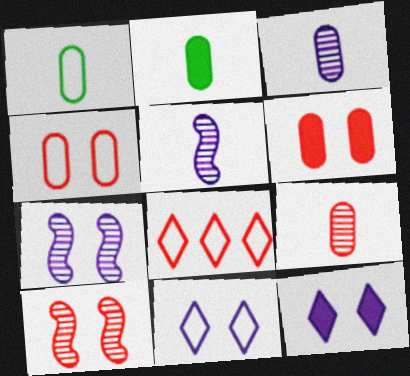[[2, 7, 8]]